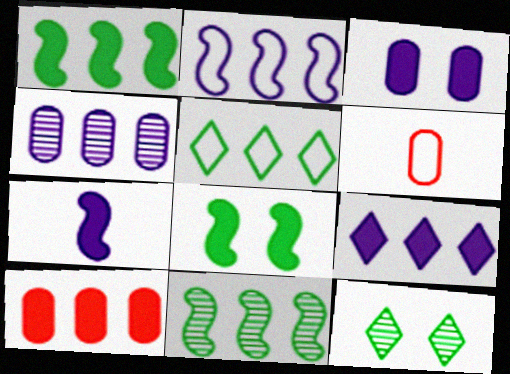[[1, 9, 10], 
[2, 4, 9], 
[3, 7, 9]]